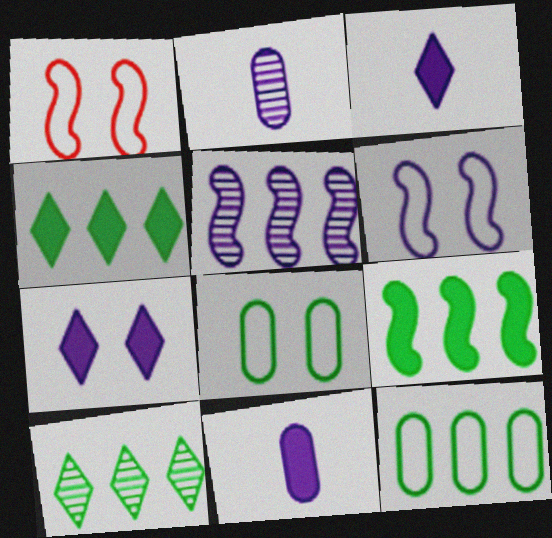[[1, 2, 4], 
[1, 10, 11], 
[9, 10, 12]]